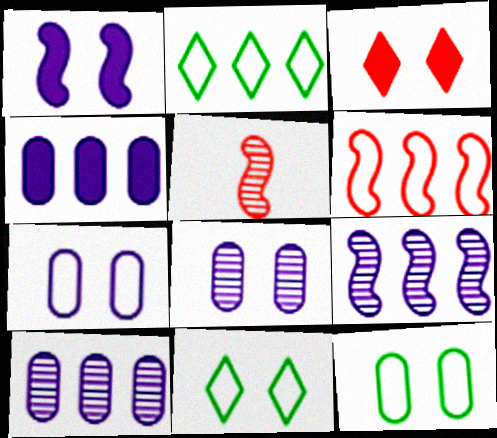[[4, 5, 11]]